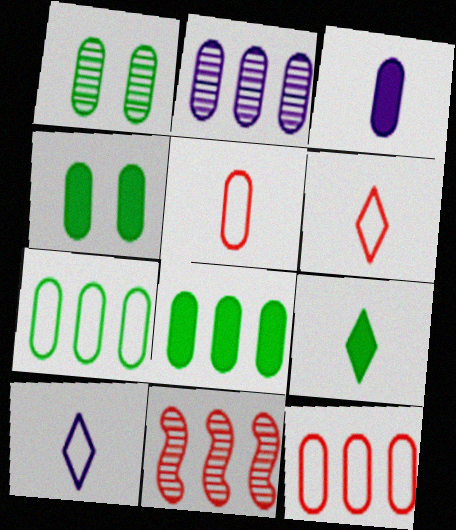[[1, 3, 12], 
[2, 4, 5], 
[2, 8, 12], 
[4, 10, 11]]